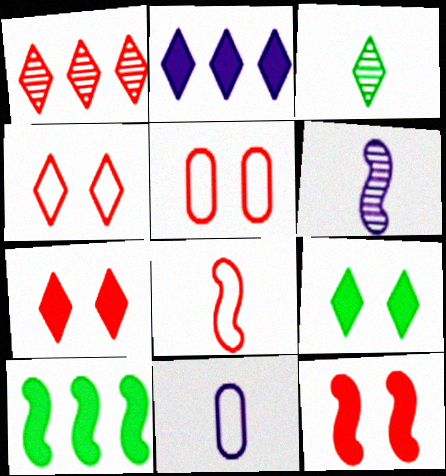[[2, 3, 4]]